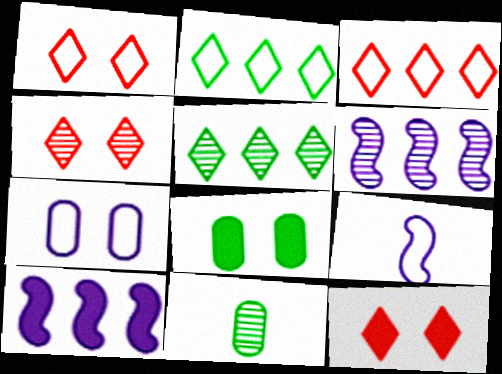[[1, 4, 12], 
[1, 10, 11], 
[4, 6, 11]]